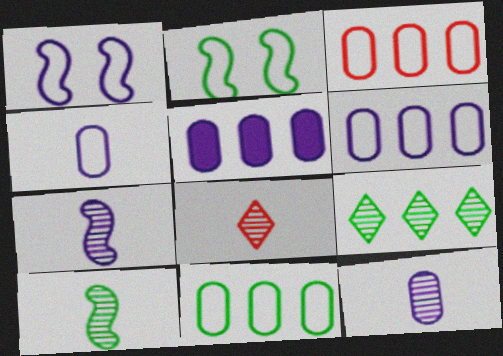[[2, 5, 8], 
[3, 6, 11], 
[8, 10, 12]]